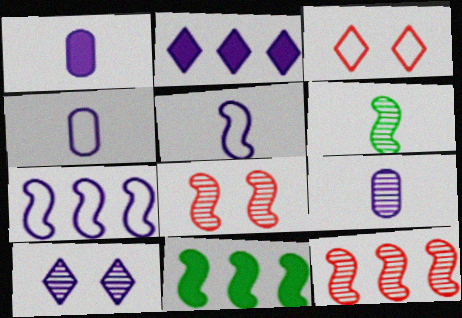[[1, 4, 9], 
[1, 7, 10], 
[3, 9, 11], 
[5, 8, 11], 
[7, 11, 12]]